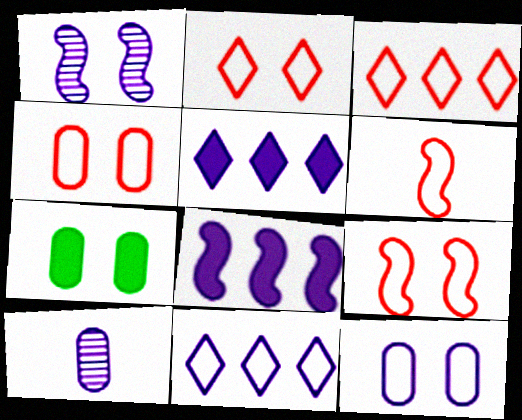[[1, 2, 7], 
[2, 4, 9], 
[3, 4, 6]]